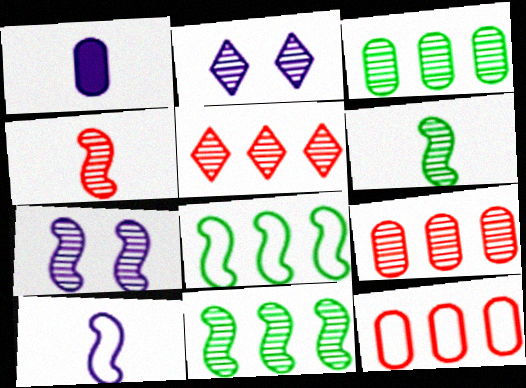[[2, 3, 4], 
[2, 6, 9], 
[4, 7, 11]]